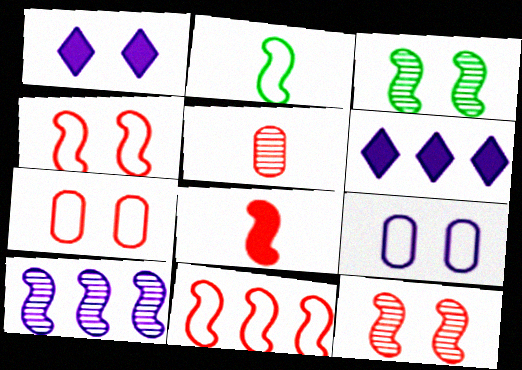[[1, 3, 7], 
[8, 11, 12]]